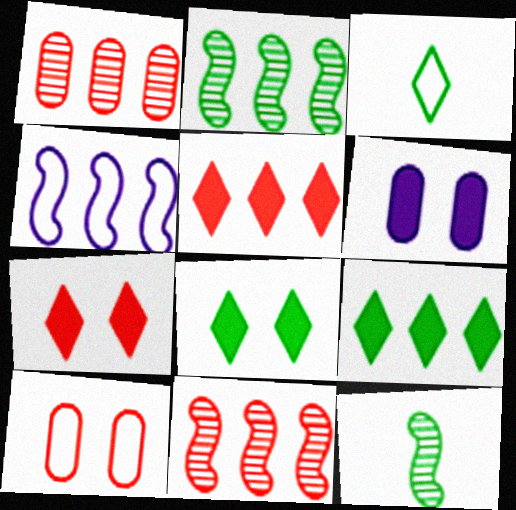[[1, 4, 9], 
[3, 4, 10], 
[3, 6, 11]]